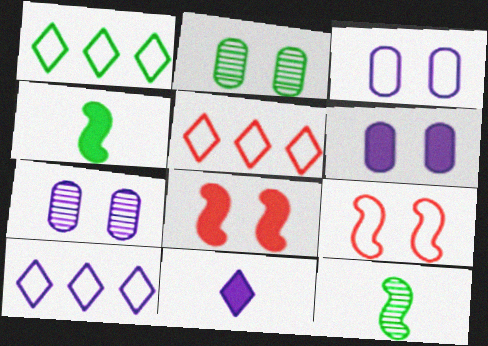[[1, 2, 4], 
[1, 5, 10], 
[3, 6, 7], 
[4, 5, 7], 
[5, 6, 12]]